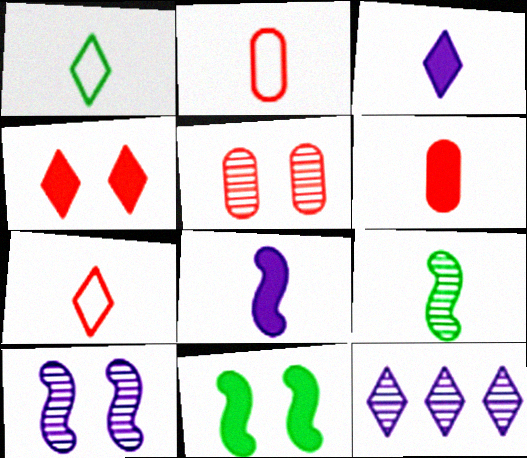[[1, 4, 12], 
[2, 3, 9], 
[2, 11, 12], 
[5, 9, 12]]